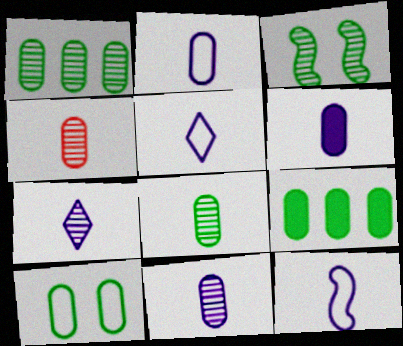[[2, 5, 12], 
[2, 6, 11], 
[4, 8, 11], 
[6, 7, 12], 
[8, 9, 10]]